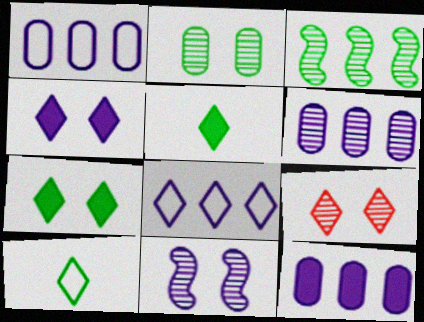[[1, 6, 12], 
[2, 9, 11], 
[5, 8, 9]]